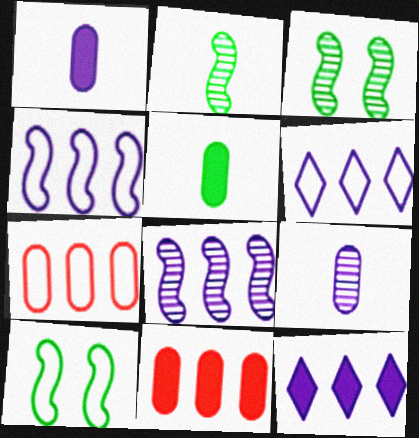[]